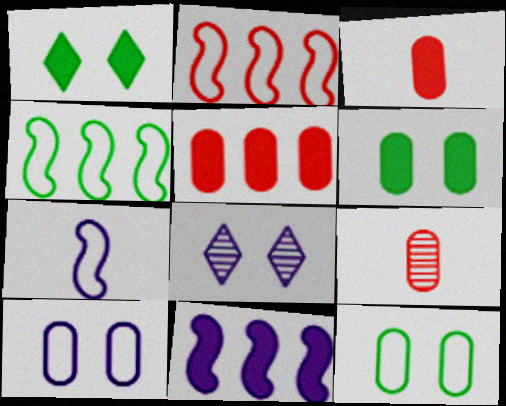[[1, 3, 11], 
[3, 4, 8]]